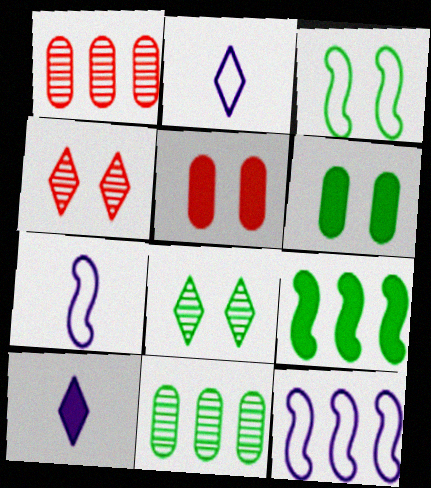[[1, 3, 10], 
[3, 6, 8], 
[5, 9, 10]]